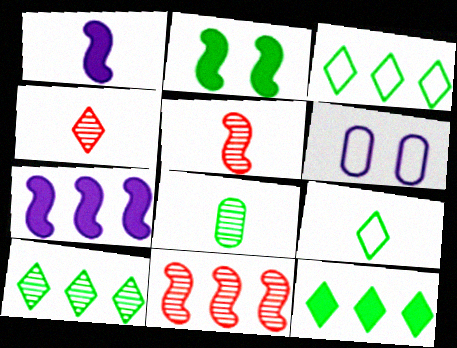[[2, 3, 8], 
[3, 10, 12], 
[5, 6, 12]]